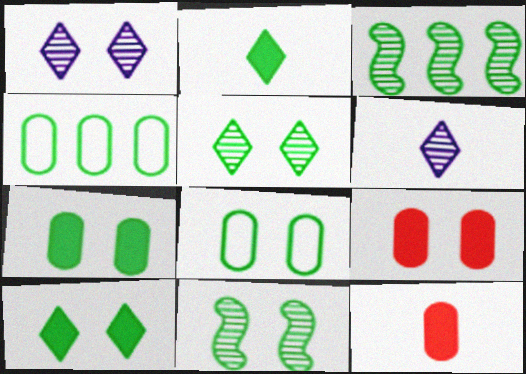[[2, 3, 8], 
[2, 4, 11], 
[8, 10, 11]]